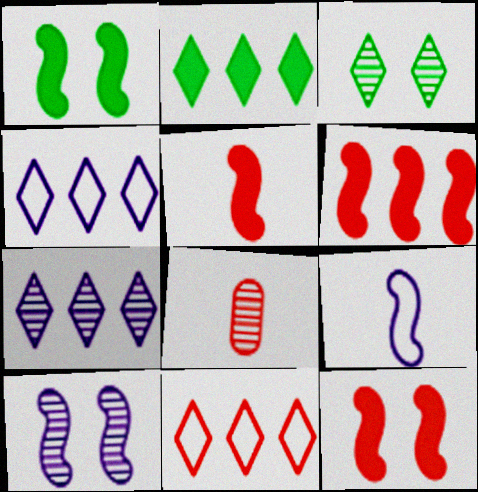[[1, 4, 8], 
[2, 7, 11], 
[5, 6, 12], 
[8, 11, 12]]